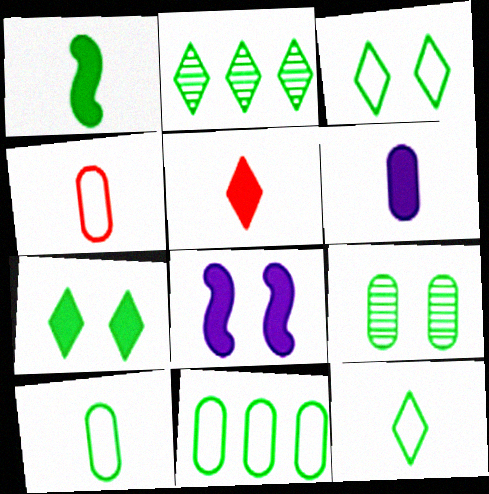[[1, 5, 6], 
[2, 4, 8], 
[2, 7, 12]]